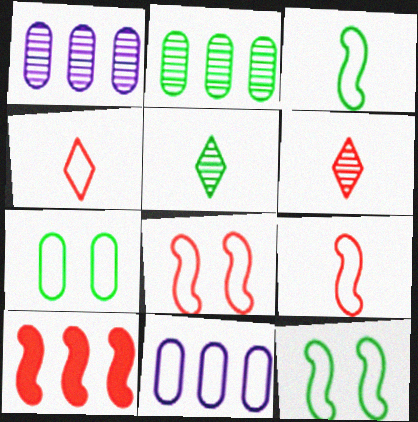[[4, 11, 12]]